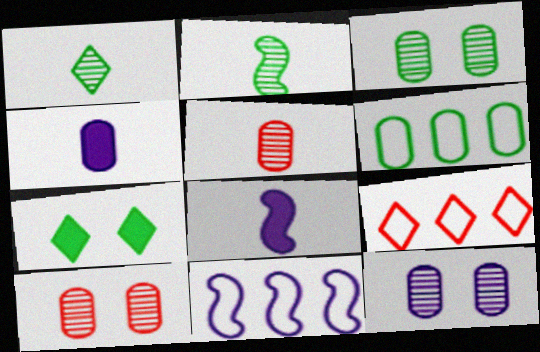[[2, 6, 7], 
[3, 8, 9], 
[3, 10, 12], 
[4, 6, 10], 
[5, 7, 11], 
[6, 9, 11]]